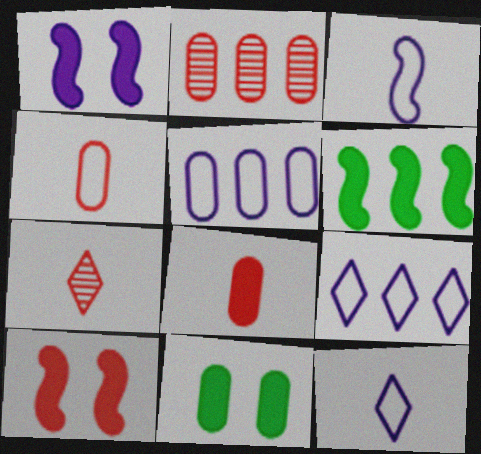[[2, 6, 9]]